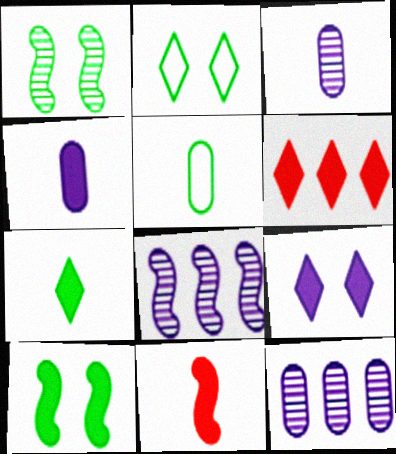[[2, 11, 12], 
[4, 6, 10], 
[4, 7, 11], 
[6, 7, 9]]